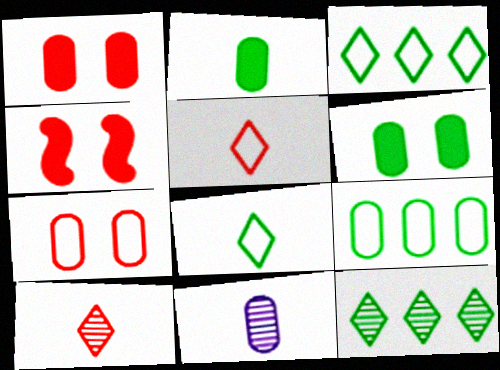[[1, 9, 11], 
[3, 4, 11]]